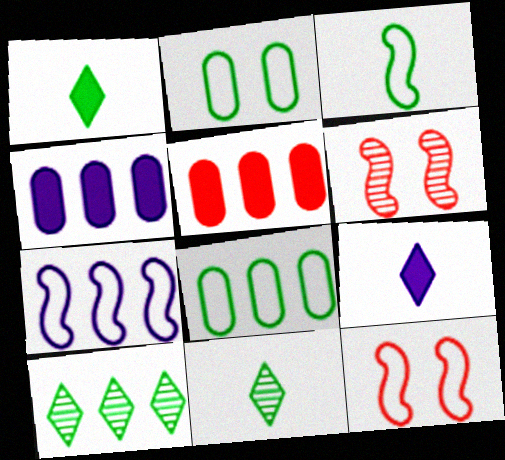[[3, 7, 12], 
[4, 11, 12], 
[5, 7, 10], 
[6, 8, 9]]